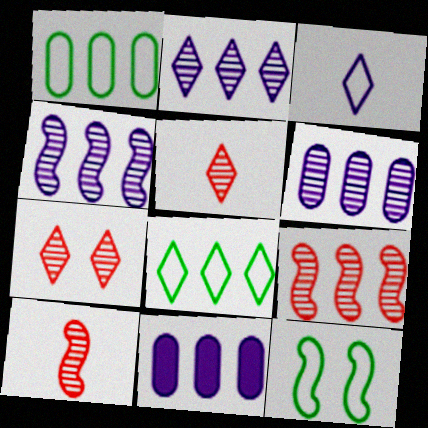[[2, 4, 6], 
[5, 11, 12], 
[8, 9, 11]]